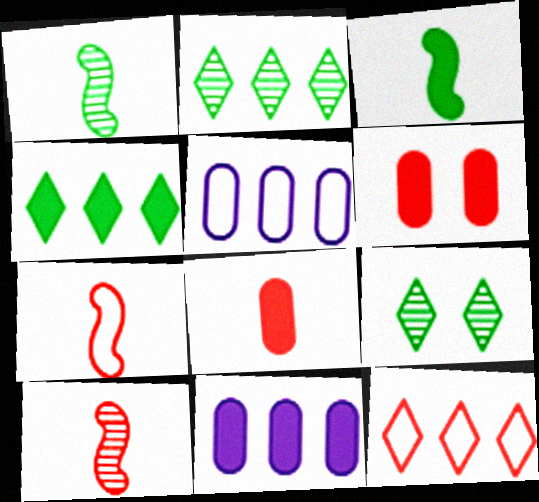[[6, 10, 12], 
[7, 9, 11]]